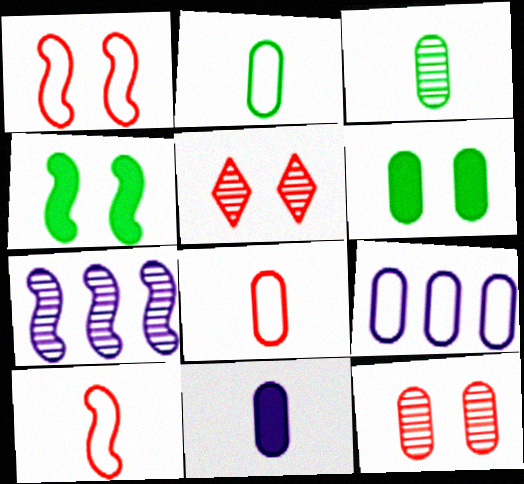[[3, 5, 7], 
[3, 8, 11], 
[4, 7, 10]]